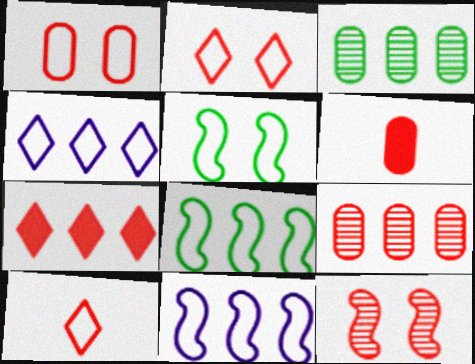[[1, 6, 9], 
[3, 7, 11]]